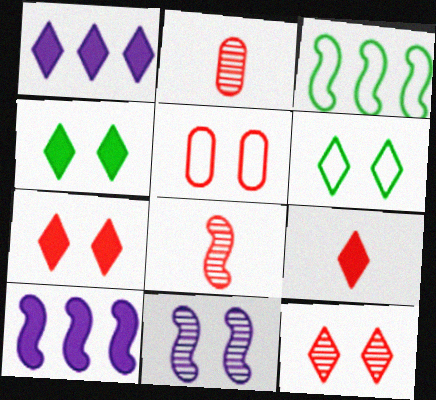[[1, 4, 9], 
[2, 6, 10], 
[4, 5, 11]]